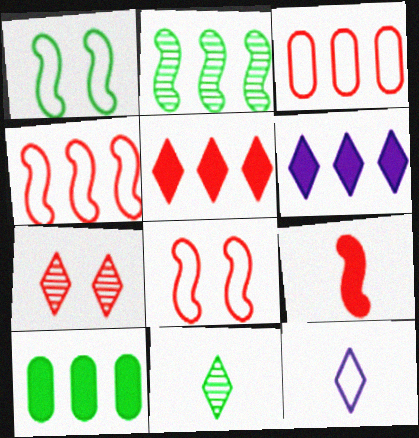[[1, 3, 12], 
[1, 10, 11], 
[2, 3, 6], 
[3, 7, 9]]